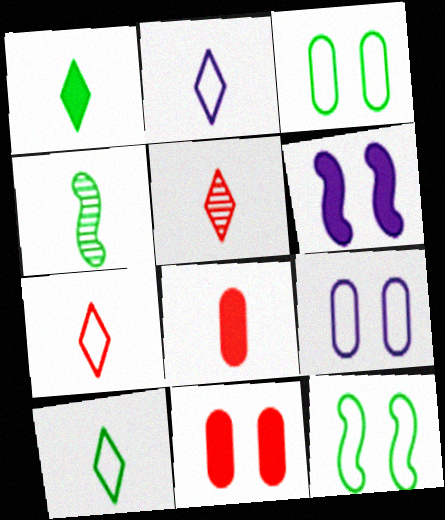[[1, 2, 5], 
[2, 4, 8], 
[2, 7, 10]]